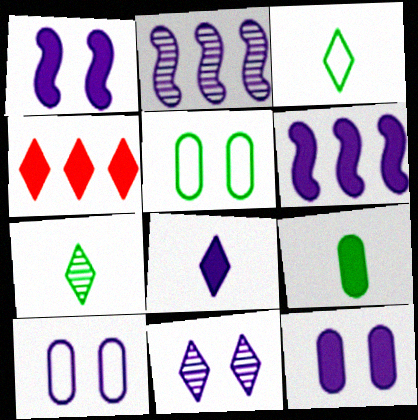[[1, 4, 9], 
[1, 10, 11], 
[2, 8, 10], 
[3, 4, 11], 
[6, 8, 12]]